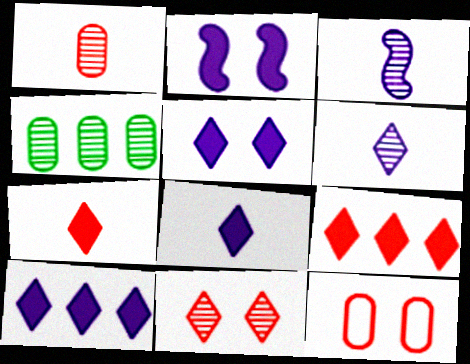[[3, 4, 11], 
[5, 8, 10]]